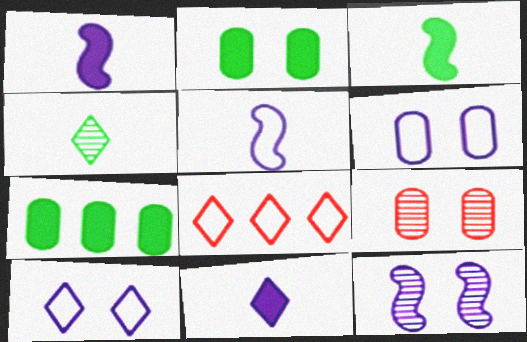[[2, 6, 9]]